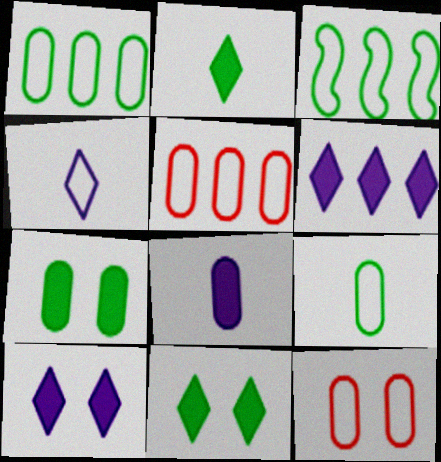[[3, 4, 12]]